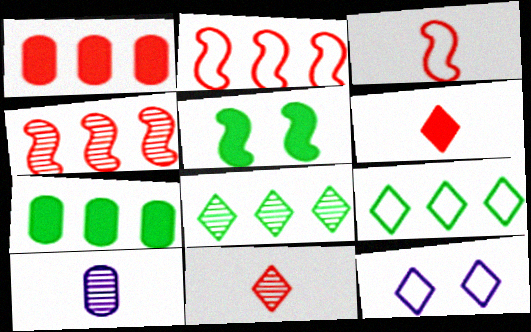[[6, 8, 12]]